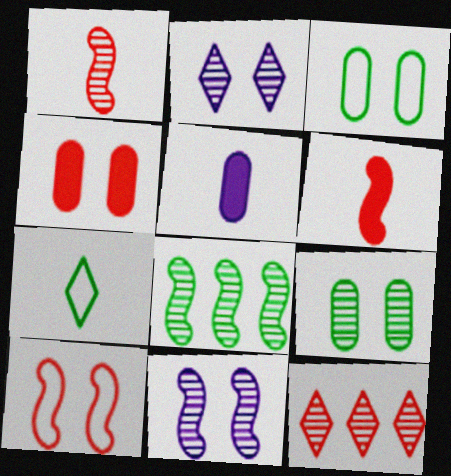[[1, 5, 7], 
[1, 8, 11]]